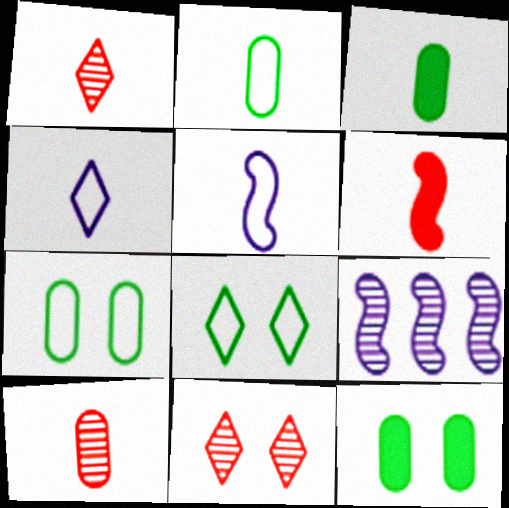[[1, 3, 5]]